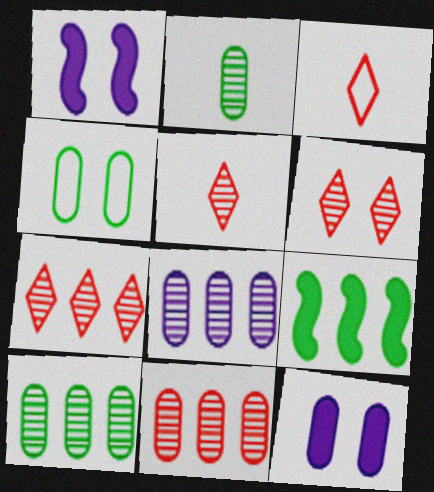[[1, 3, 10], 
[1, 4, 6], 
[5, 6, 7], 
[8, 10, 11]]